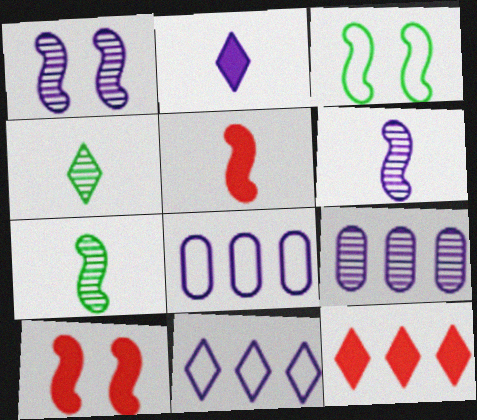[[1, 2, 8], 
[1, 3, 10], 
[4, 8, 10]]